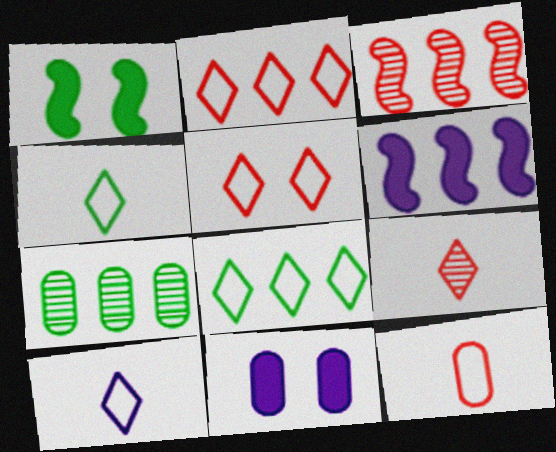[[1, 4, 7], 
[2, 6, 7], 
[3, 4, 11], 
[5, 8, 10], 
[7, 11, 12]]